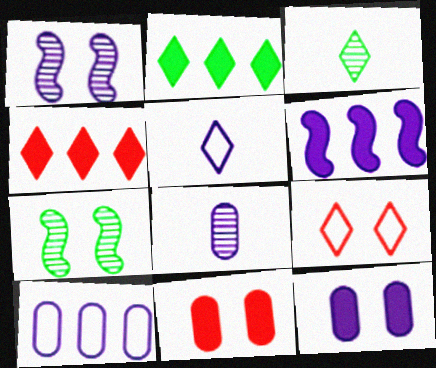[[7, 9, 12], 
[8, 10, 12]]